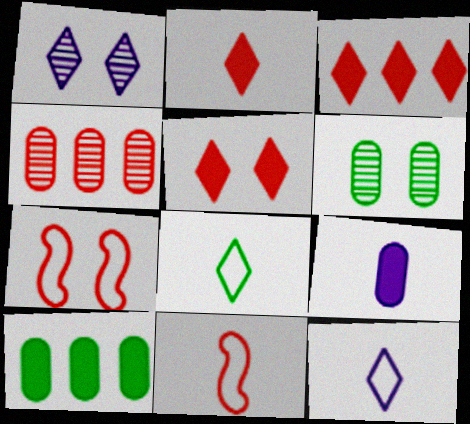[[1, 3, 8], 
[1, 10, 11], 
[2, 3, 5], 
[2, 4, 7], 
[4, 5, 11]]